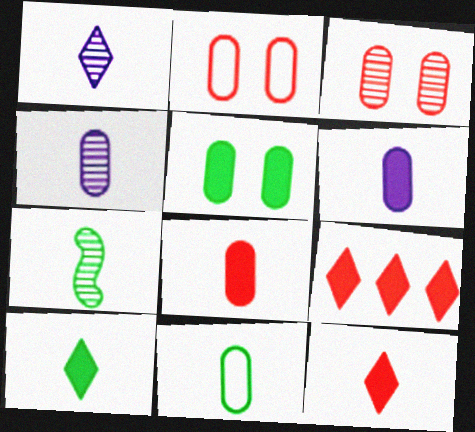[[4, 8, 11], 
[7, 10, 11]]